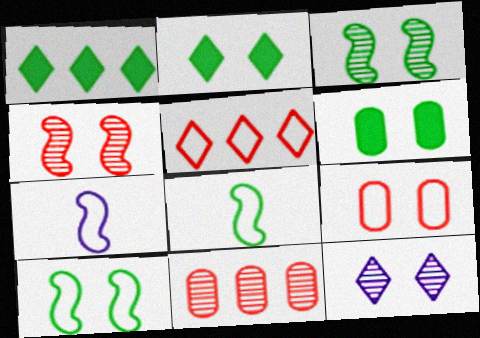[[2, 7, 11]]